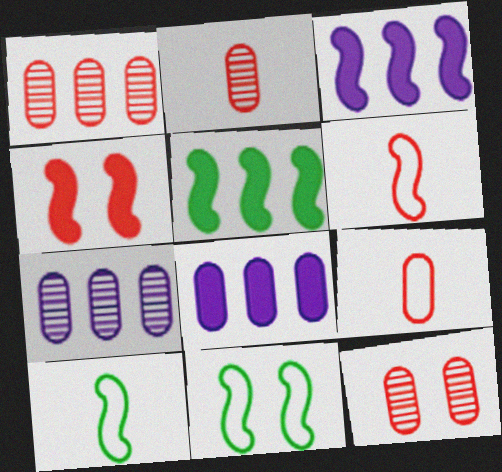[[1, 2, 12]]